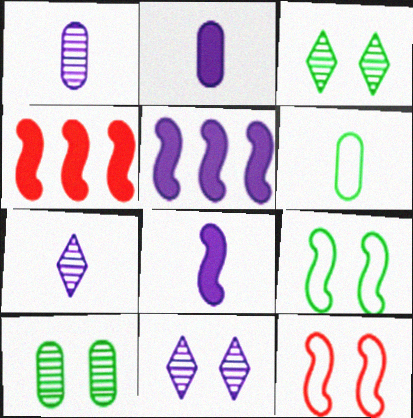[[4, 6, 11]]